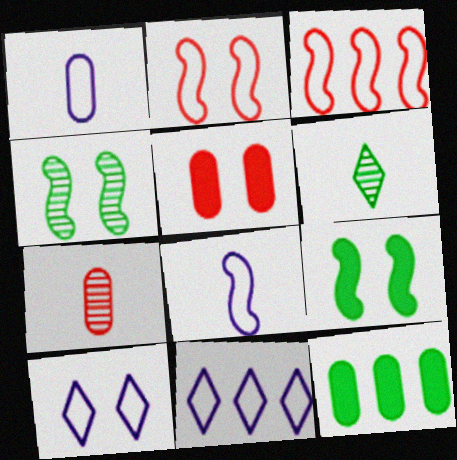[[4, 5, 10], 
[7, 9, 11]]